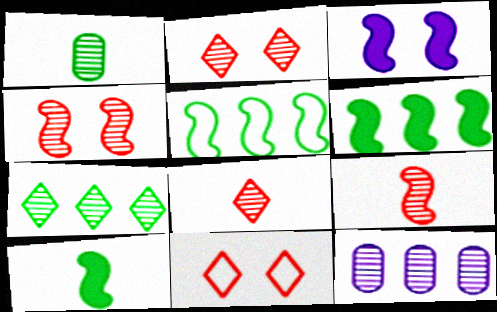[[3, 5, 9], 
[10, 11, 12]]